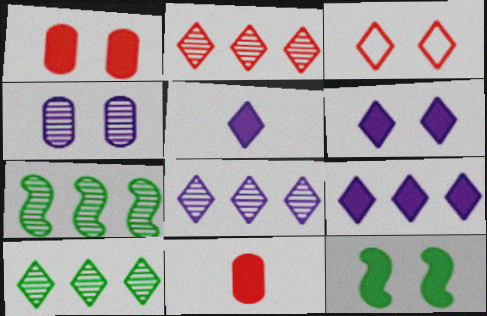[[1, 6, 12], 
[2, 8, 10], 
[3, 4, 12], 
[3, 5, 10], 
[5, 6, 9], 
[9, 11, 12]]